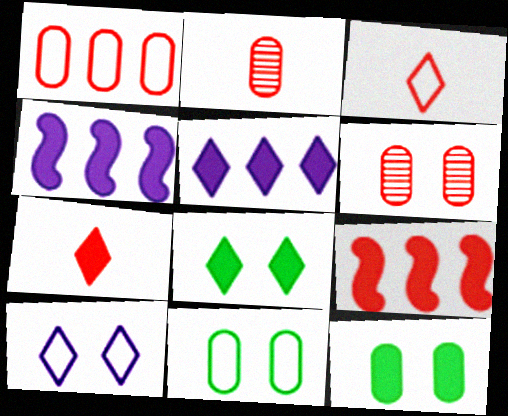[[3, 6, 9], 
[4, 7, 12], 
[5, 7, 8]]